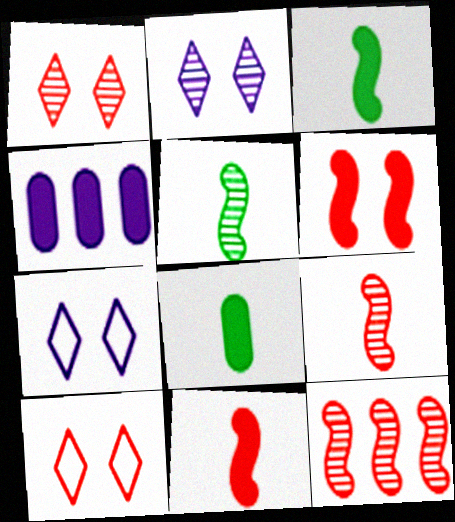[[4, 5, 10], 
[7, 8, 12]]